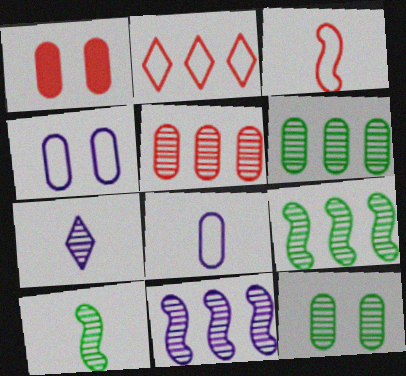[[1, 4, 12], 
[1, 6, 8]]